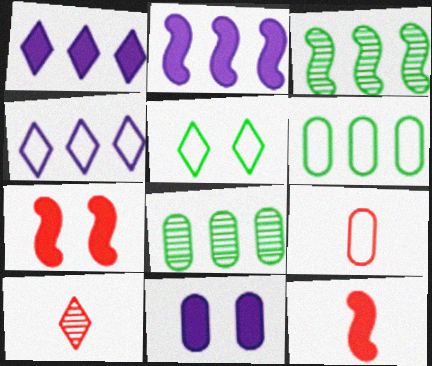[[1, 5, 10], 
[8, 9, 11], 
[9, 10, 12]]